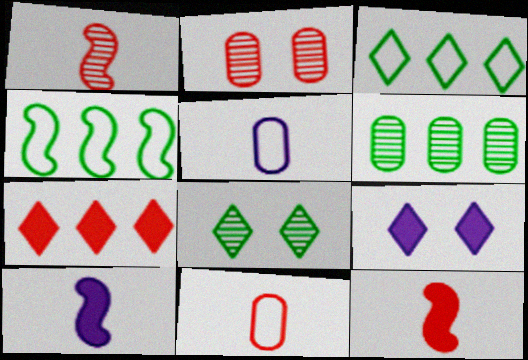[[2, 3, 10]]